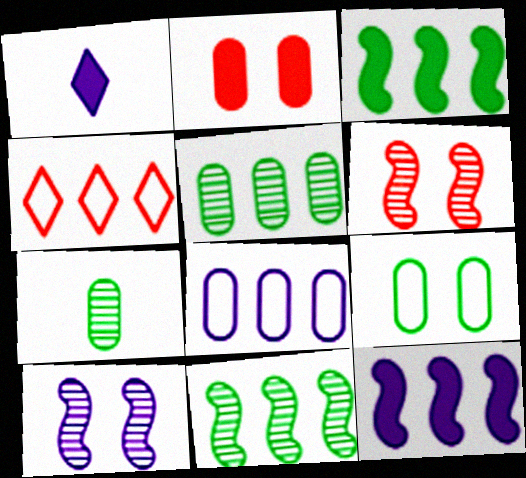[[1, 2, 3], 
[1, 8, 10], 
[2, 7, 8], 
[4, 5, 12]]